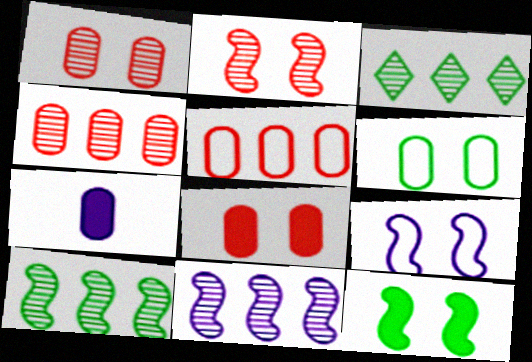[[2, 9, 12], 
[3, 4, 11], 
[4, 6, 7]]